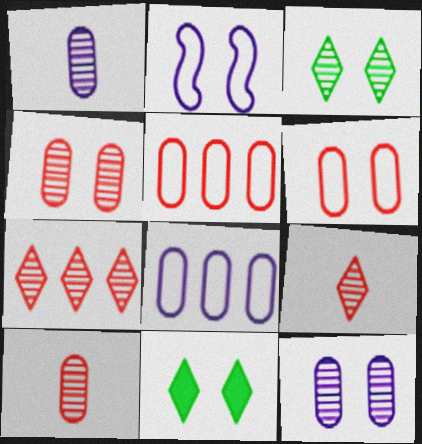[[2, 4, 11]]